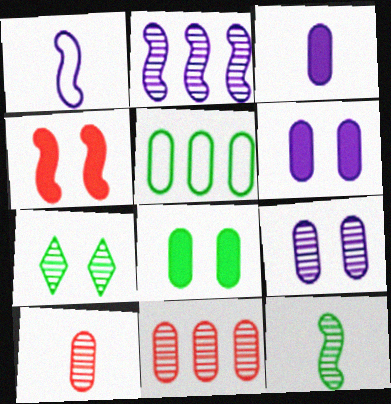[[2, 7, 10], 
[5, 6, 10]]